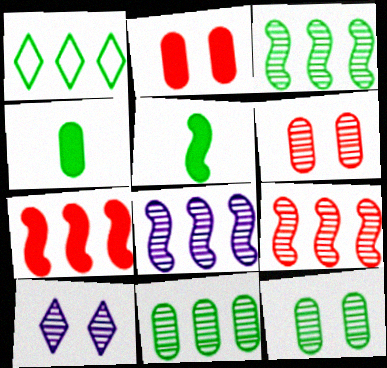[[1, 5, 12], 
[3, 8, 9]]